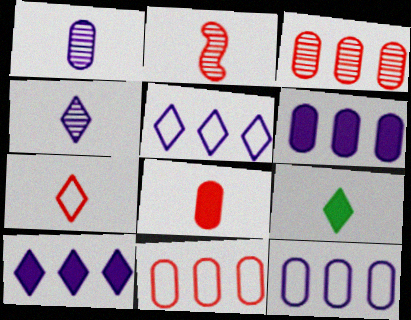[[2, 7, 8], 
[4, 7, 9]]